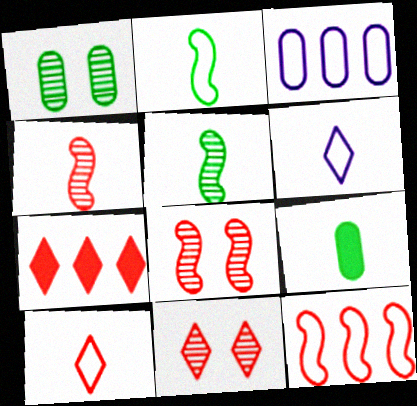[[4, 6, 9], 
[7, 10, 11]]